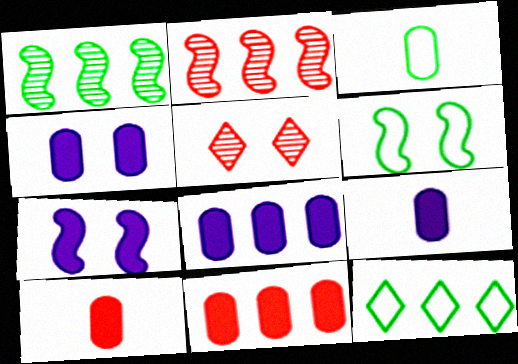[[2, 8, 12], 
[3, 6, 12], 
[4, 5, 6], 
[4, 8, 9]]